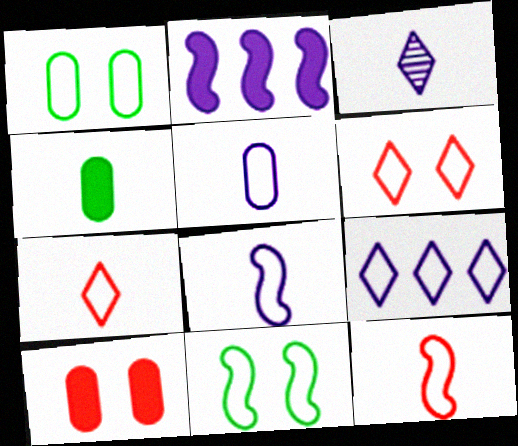[[1, 9, 12], 
[3, 4, 12]]